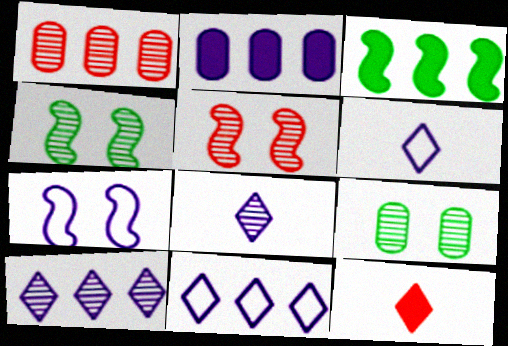[[1, 3, 11], 
[1, 4, 8], 
[2, 7, 8]]